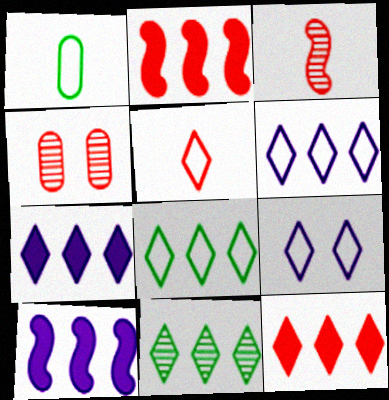[[2, 4, 5], 
[5, 8, 9], 
[6, 11, 12]]